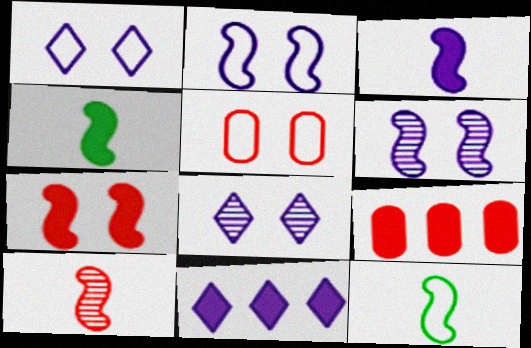[[3, 10, 12], 
[8, 9, 12]]